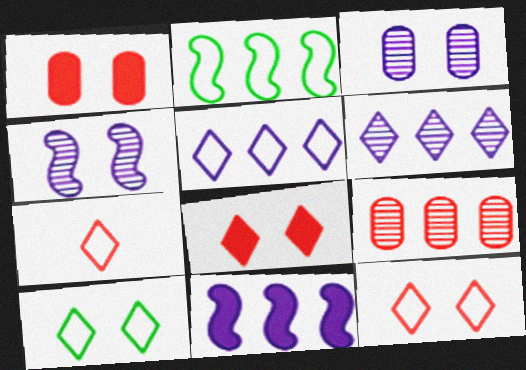[[1, 4, 10], 
[5, 7, 10]]